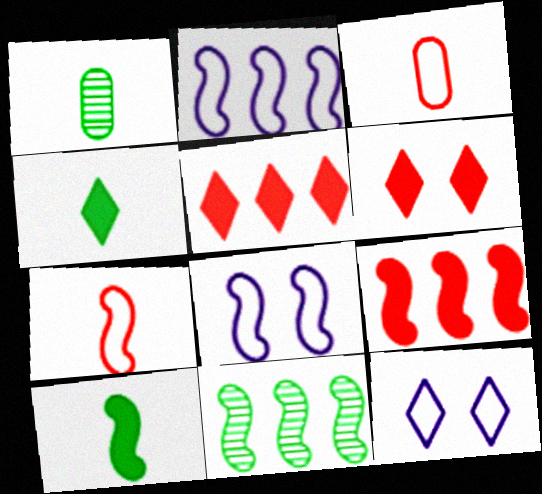[[1, 2, 6], 
[1, 5, 8], 
[1, 9, 12], 
[2, 9, 11]]